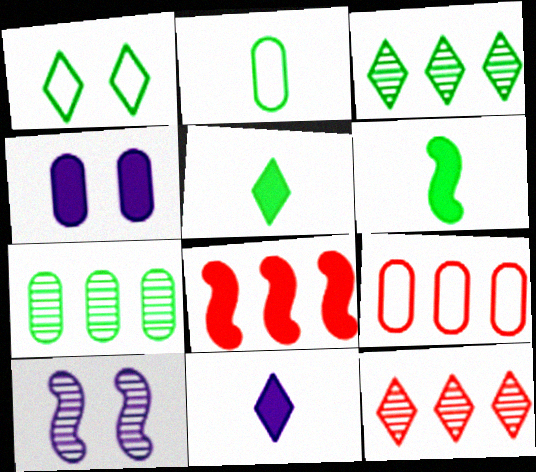[[1, 3, 5], 
[1, 6, 7], 
[1, 11, 12], 
[4, 5, 8], 
[5, 9, 10], 
[8, 9, 12]]